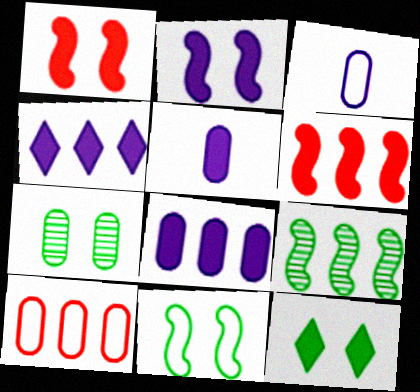[[2, 4, 5], 
[4, 9, 10], 
[5, 6, 12], 
[5, 7, 10], 
[7, 11, 12]]